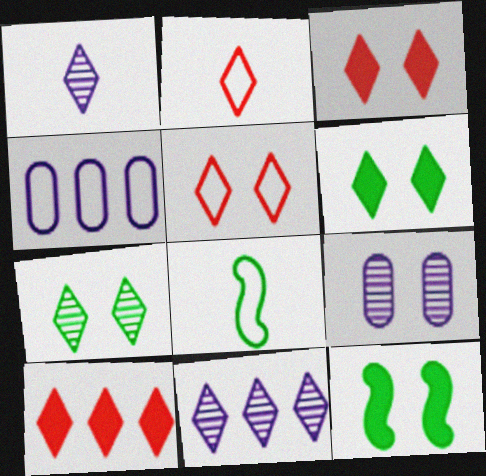[[2, 6, 11], 
[4, 5, 8], 
[5, 9, 12], 
[8, 9, 10]]